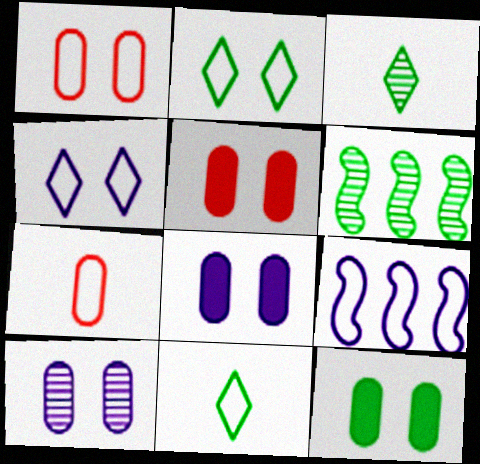[[1, 9, 11], 
[1, 10, 12], 
[2, 7, 9], 
[3, 5, 9], 
[5, 8, 12], 
[6, 11, 12]]